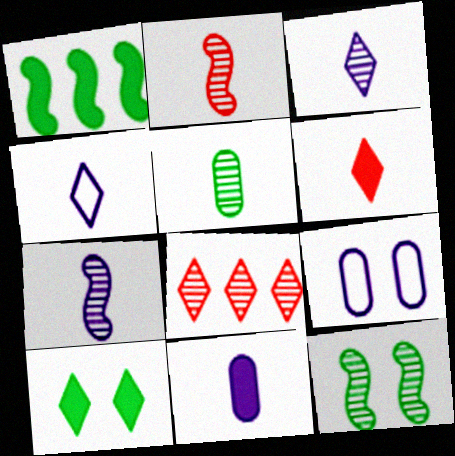[[2, 3, 5], 
[4, 7, 11], 
[4, 8, 10]]